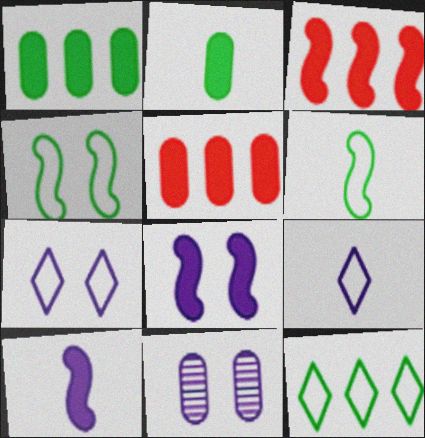[[7, 8, 11]]